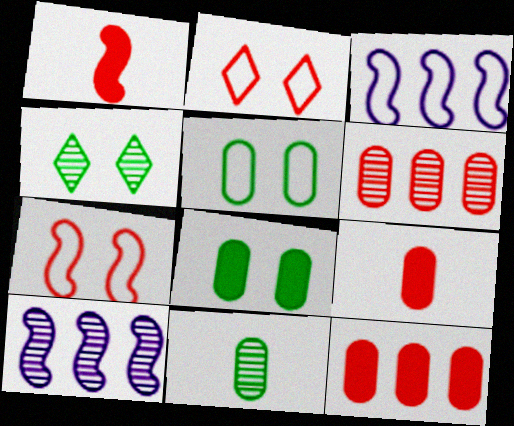[[1, 2, 6], 
[3, 4, 9]]